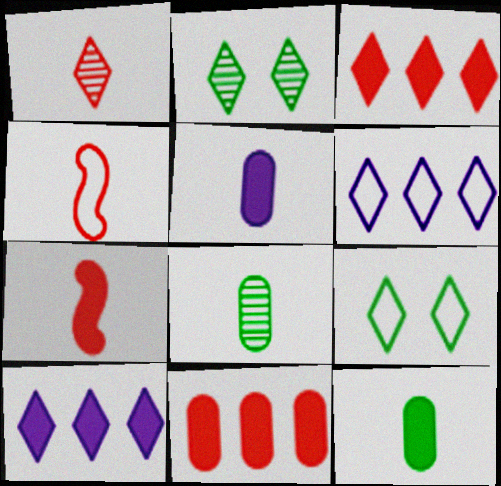[[1, 9, 10]]